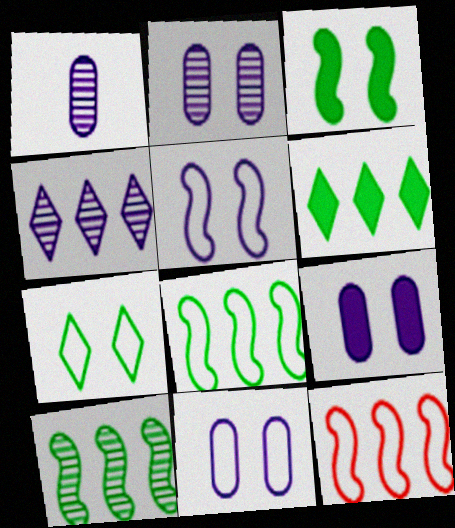[[2, 9, 11]]